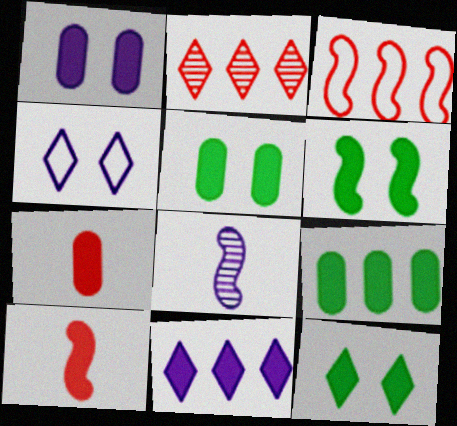[[1, 7, 9], 
[3, 6, 8], 
[5, 6, 12], 
[5, 10, 11], 
[6, 7, 11]]